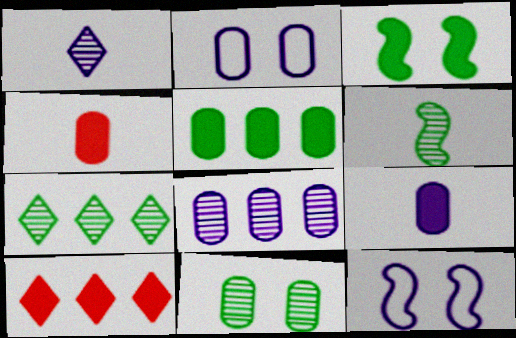[[2, 6, 10], 
[2, 8, 9], 
[3, 9, 10], 
[4, 7, 12], 
[6, 7, 11]]